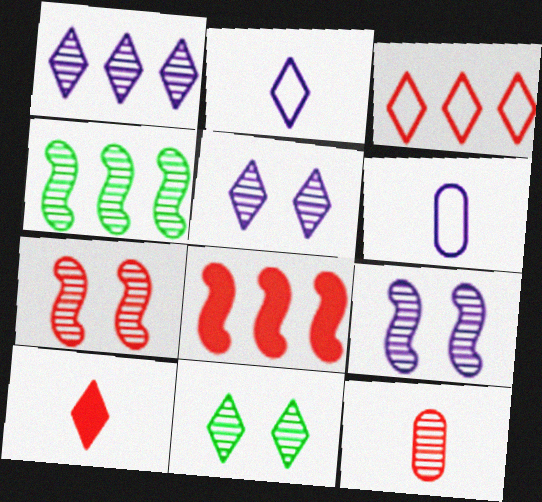[[4, 5, 12], 
[6, 8, 11]]